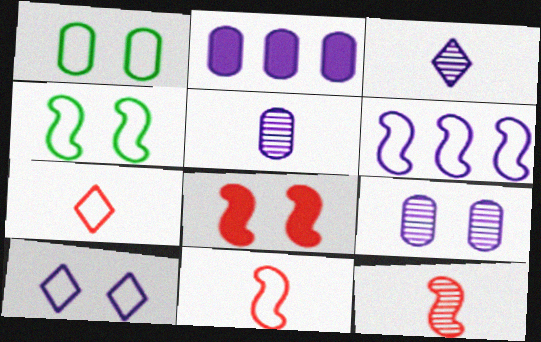[[1, 6, 7], 
[4, 6, 11]]